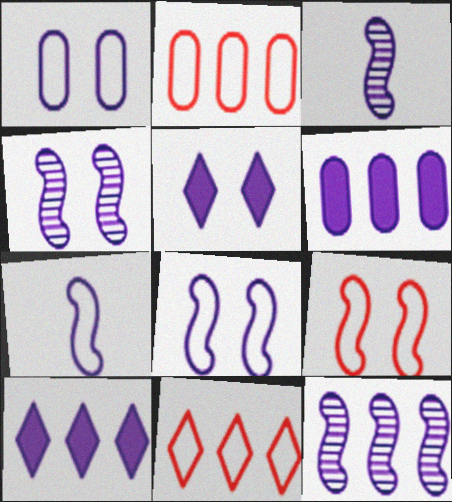[[1, 3, 10], 
[1, 4, 5], 
[3, 4, 12]]